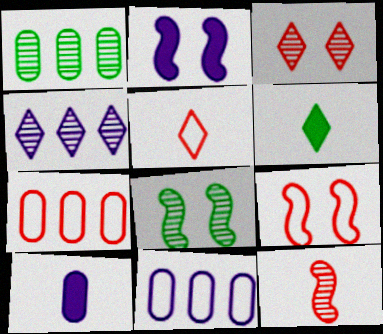[[1, 2, 5], 
[2, 8, 9], 
[5, 7, 9]]